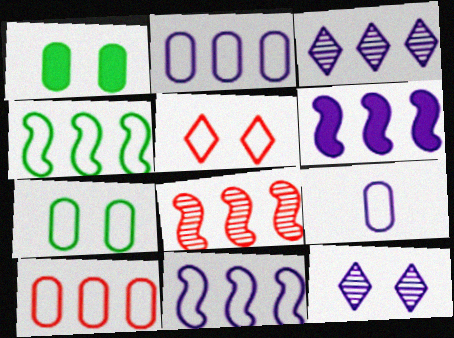[[2, 3, 6], 
[4, 5, 9], 
[4, 6, 8], 
[6, 9, 12], 
[7, 9, 10]]